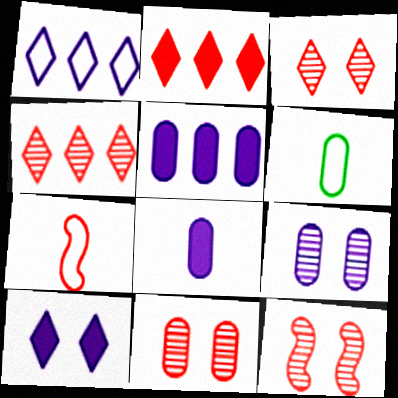[[2, 7, 11], 
[3, 11, 12], 
[5, 6, 11]]